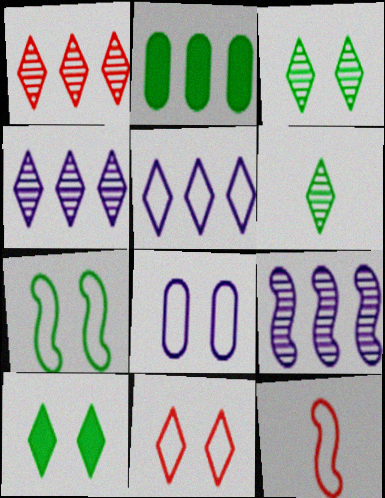[[2, 6, 7], 
[7, 8, 11]]